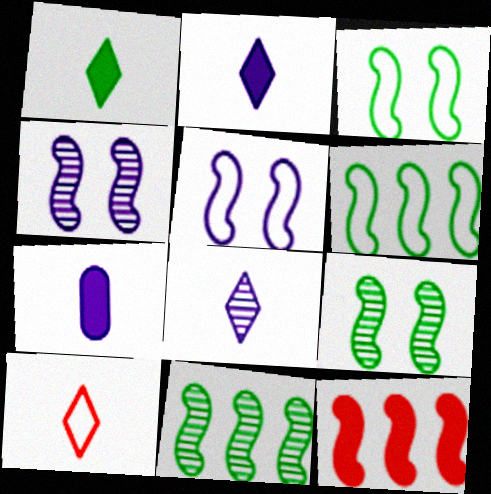[[1, 8, 10]]